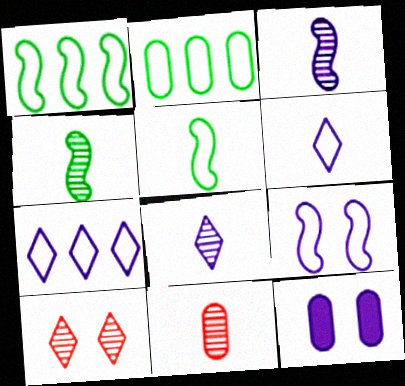[[2, 11, 12], 
[3, 7, 12], 
[4, 8, 11]]